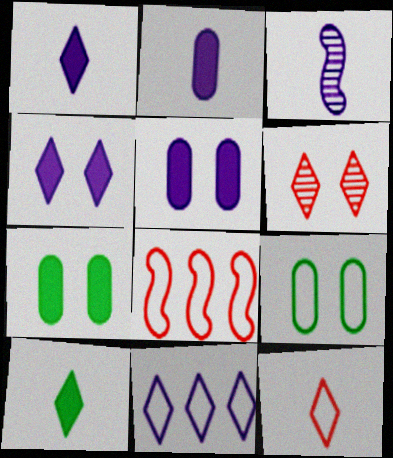[[3, 5, 11], 
[6, 10, 11]]